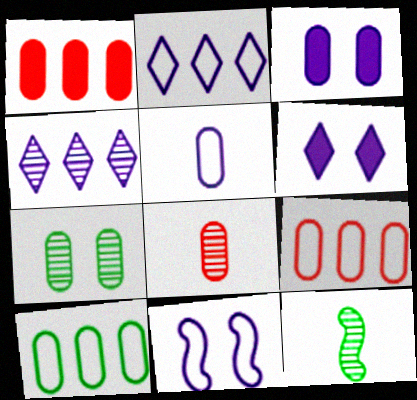[[1, 5, 7], 
[2, 5, 11], 
[3, 8, 10], 
[6, 9, 12]]